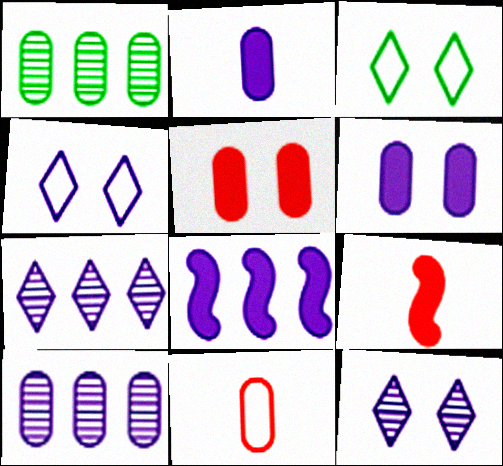[[1, 4, 9], 
[1, 6, 11], 
[3, 9, 10]]